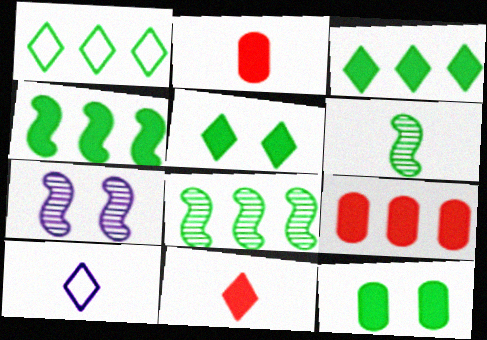[[1, 2, 7], 
[1, 6, 12], 
[2, 6, 10]]